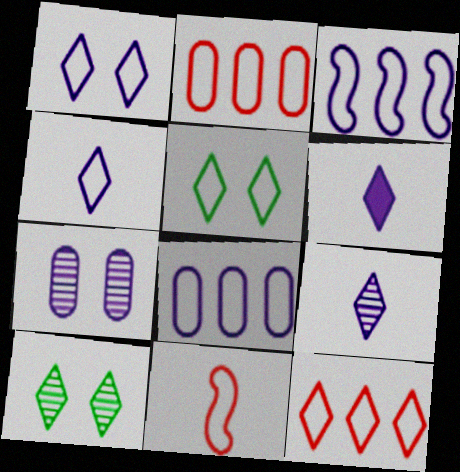[[3, 6, 7], 
[4, 5, 12], 
[4, 6, 9], 
[5, 8, 11], 
[6, 10, 12]]